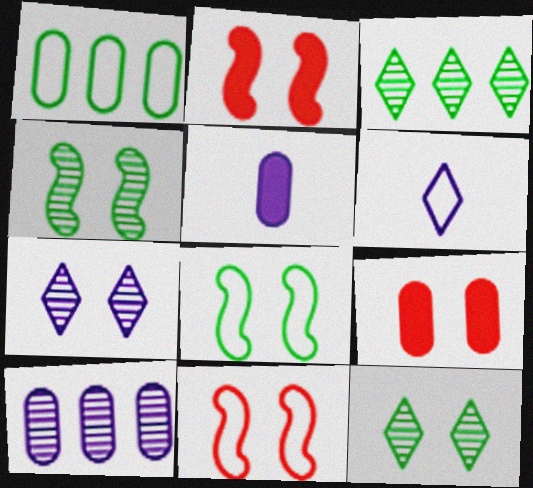[[1, 6, 11], 
[3, 5, 11], 
[7, 8, 9]]